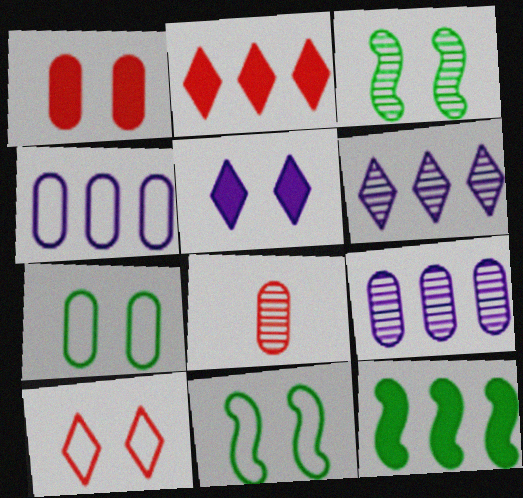[[3, 6, 8]]